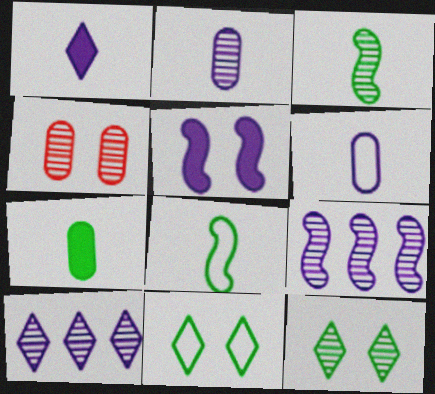[[3, 4, 10], 
[4, 5, 11], 
[5, 6, 10]]